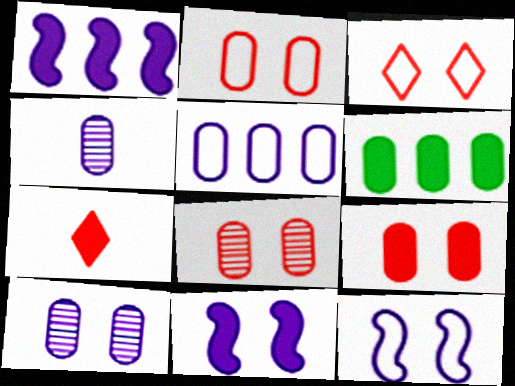[[2, 4, 6], 
[2, 8, 9], 
[6, 7, 11]]